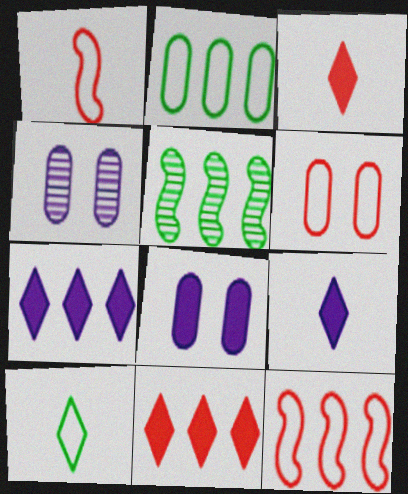[[5, 6, 9]]